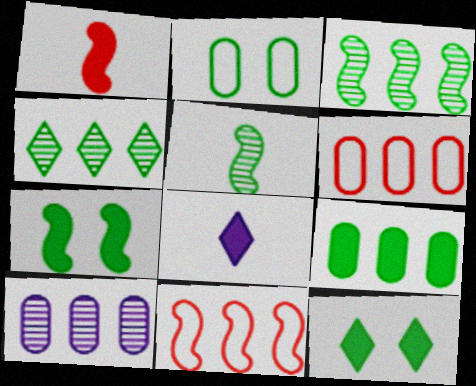[[6, 9, 10]]